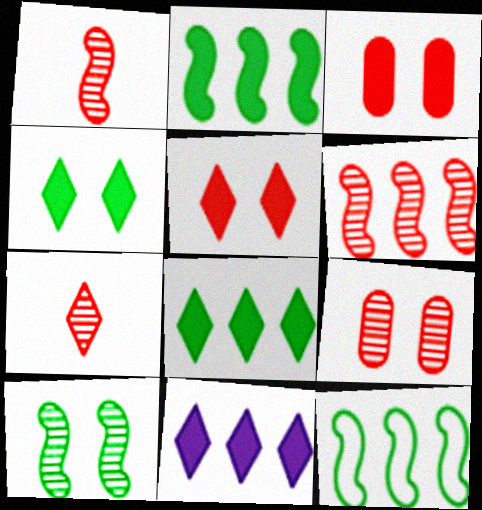[[6, 7, 9]]